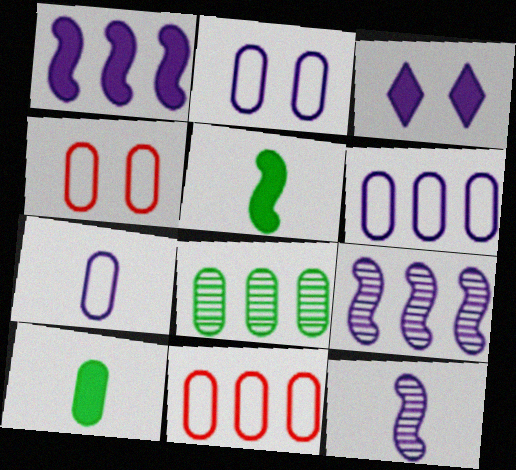[[2, 6, 7], 
[3, 6, 12], 
[3, 7, 9]]